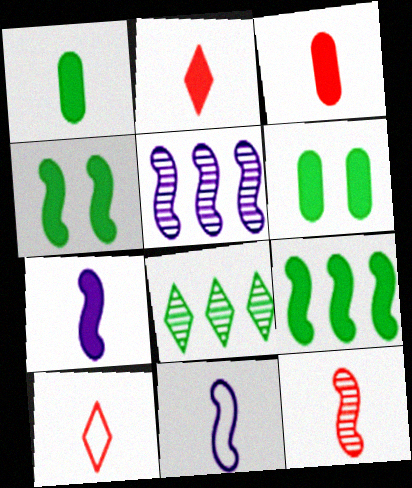[[1, 2, 7], 
[3, 10, 12], 
[5, 6, 10]]